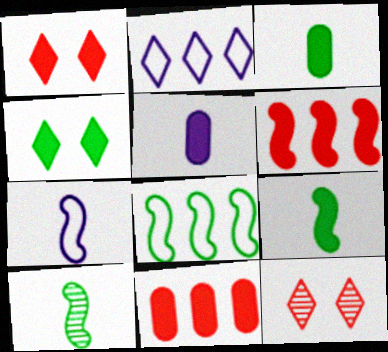[[4, 5, 6], 
[5, 8, 12]]